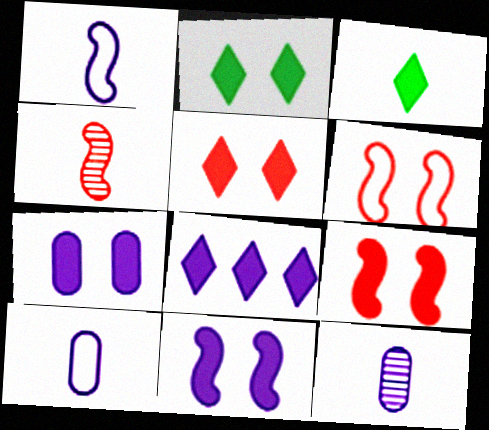[[2, 7, 9], 
[3, 4, 10], 
[3, 5, 8]]